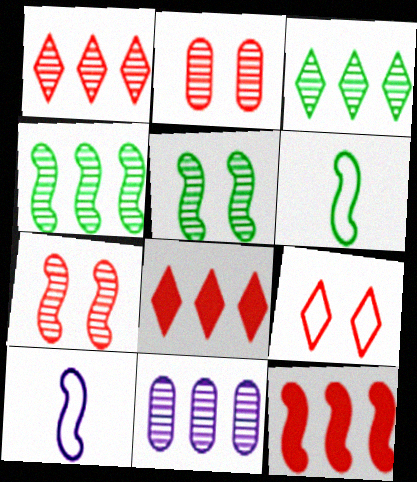[[1, 4, 11], 
[5, 10, 12]]